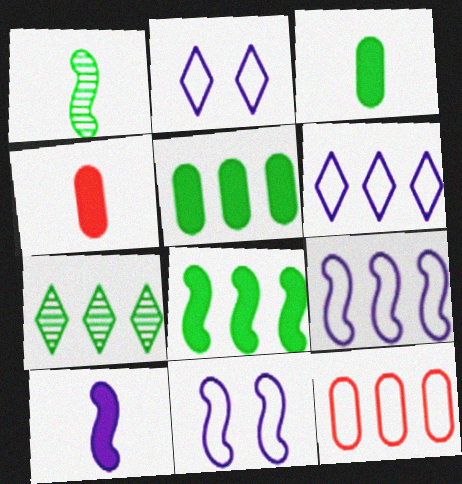[[4, 7, 11]]